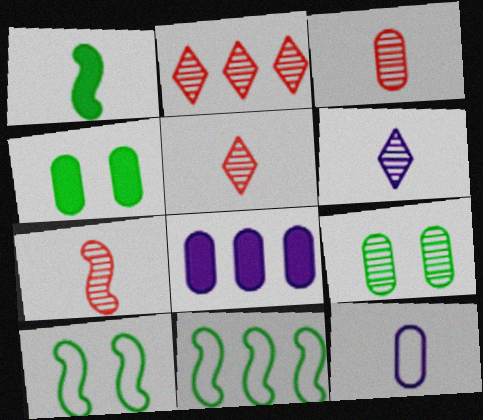[[1, 5, 12], 
[2, 8, 11], 
[3, 5, 7], 
[5, 8, 10]]